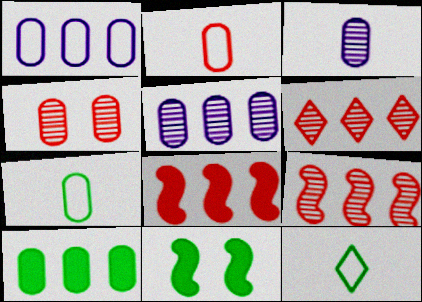[]